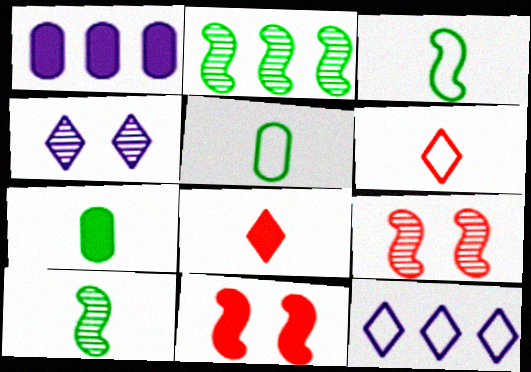[[7, 9, 12]]